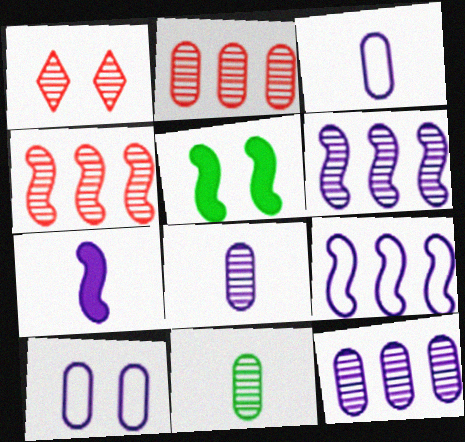[[1, 5, 10], 
[1, 6, 11]]